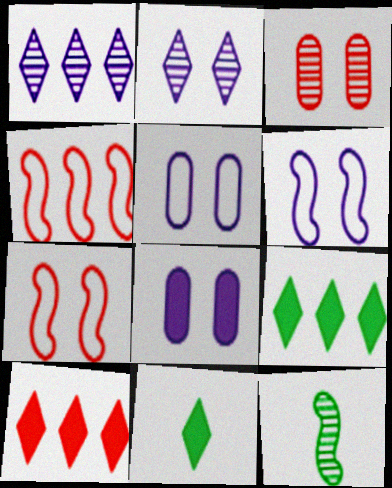[[1, 3, 12], 
[2, 6, 8], 
[5, 10, 12]]